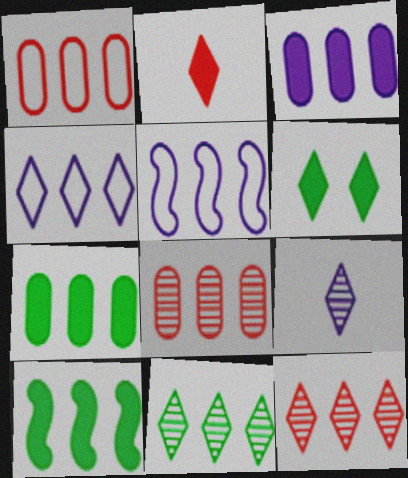[[4, 8, 10], 
[5, 7, 12]]